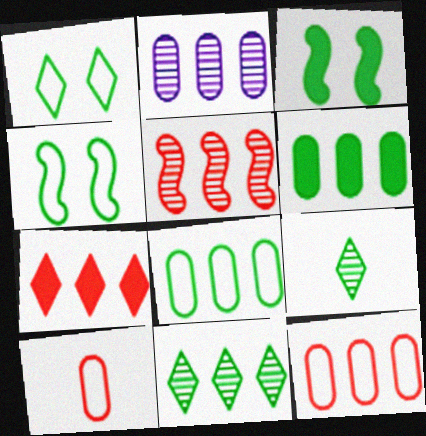[[2, 5, 11], 
[2, 6, 12], 
[3, 8, 9], 
[4, 6, 9], 
[5, 7, 12]]